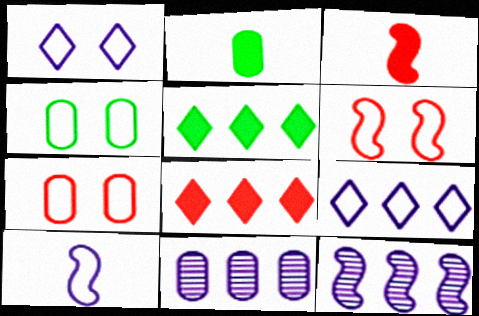[[1, 4, 6], 
[2, 7, 11]]